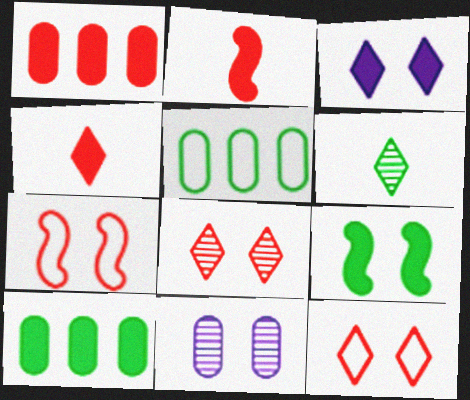[[2, 3, 10], 
[5, 6, 9], 
[9, 11, 12]]